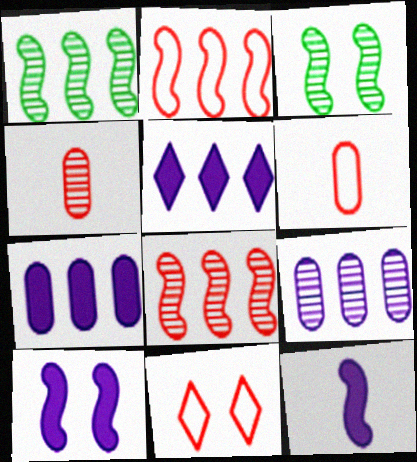[[2, 3, 12], 
[2, 6, 11], 
[3, 5, 6]]